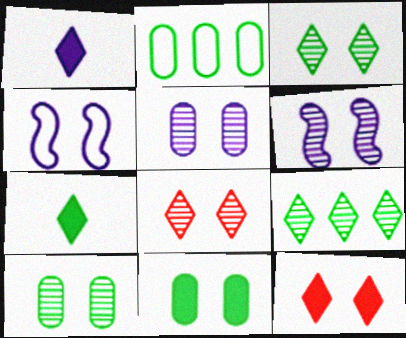[[4, 8, 11], 
[4, 10, 12], 
[6, 8, 10]]